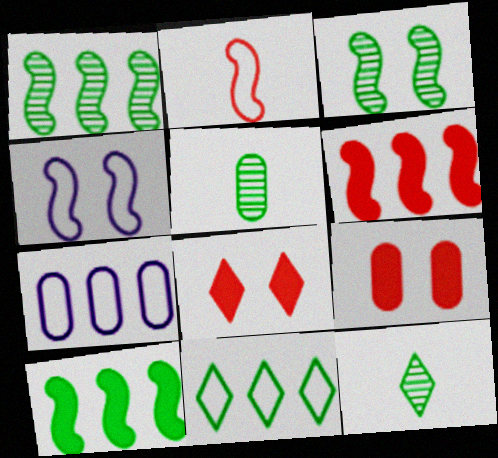[[5, 7, 9]]